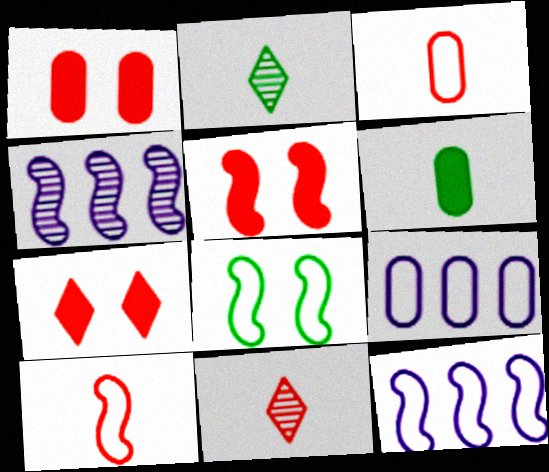[[1, 2, 12], 
[1, 5, 7], 
[2, 5, 9], 
[8, 10, 12]]